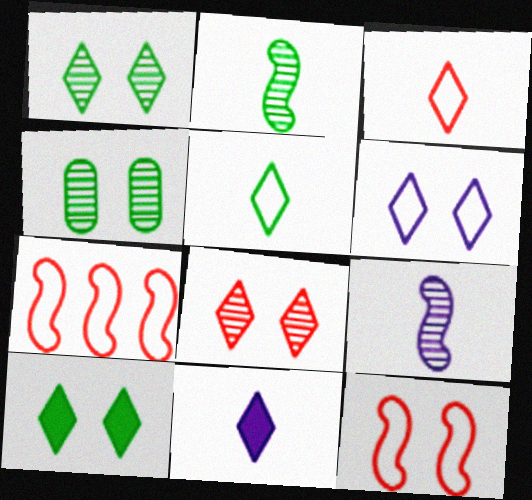[[4, 7, 11], 
[6, 8, 10]]